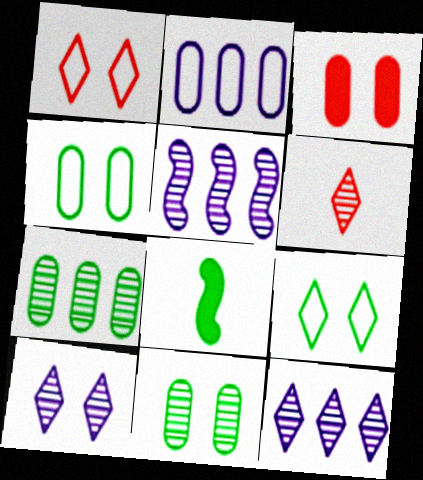[[5, 6, 11], 
[7, 8, 9]]